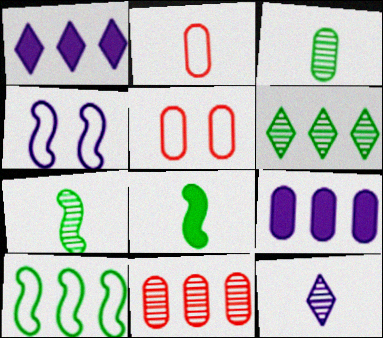[[1, 5, 7], 
[1, 10, 11], 
[2, 8, 12], 
[3, 5, 9], 
[4, 9, 12]]